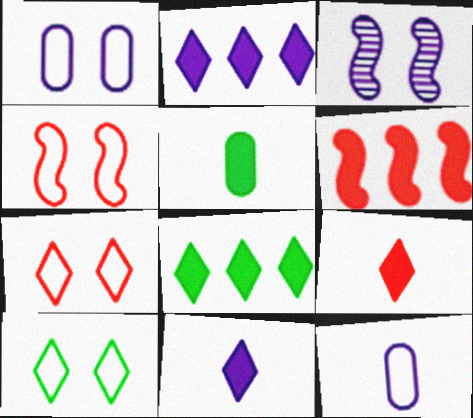[[1, 4, 10], 
[2, 3, 12]]